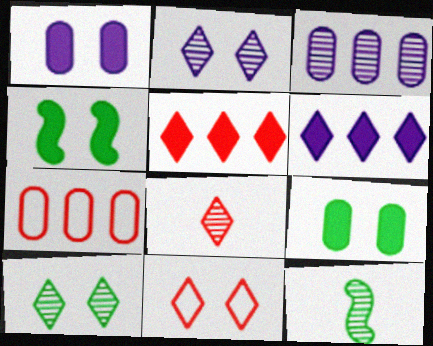[[5, 8, 11]]